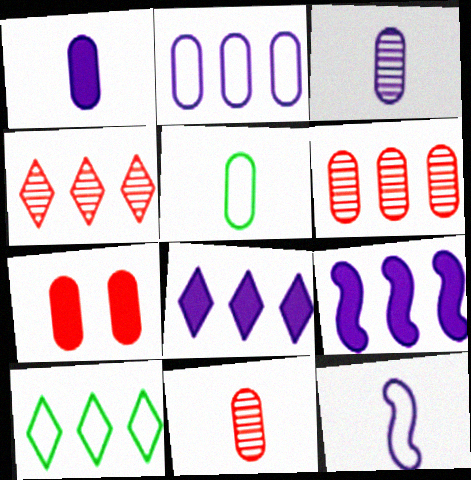[[1, 5, 11], 
[4, 8, 10], 
[6, 9, 10]]